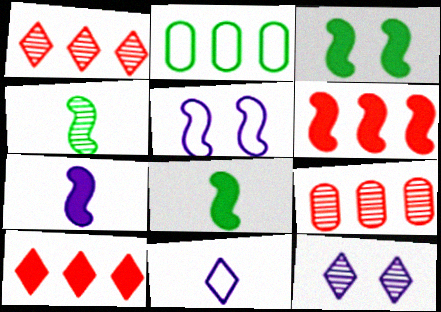[[3, 6, 7], 
[3, 9, 11], 
[4, 5, 6], 
[4, 9, 12]]